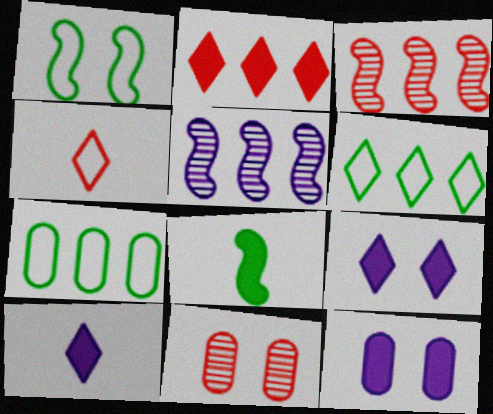[[1, 9, 11], 
[2, 5, 7], 
[2, 8, 12]]